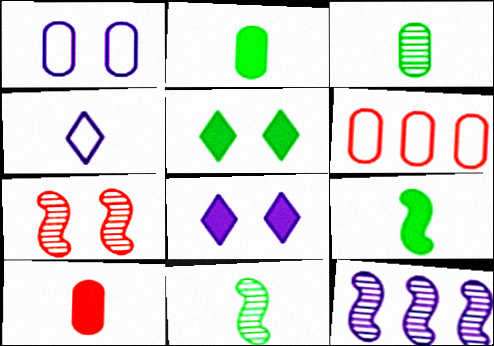[[1, 5, 7], 
[4, 10, 11], 
[6, 8, 11], 
[7, 11, 12]]